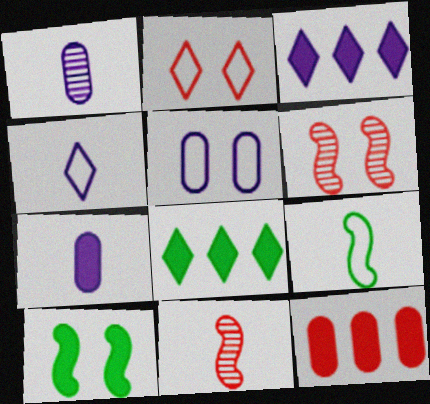[[2, 11, 12], 
[5, 8, 11]]